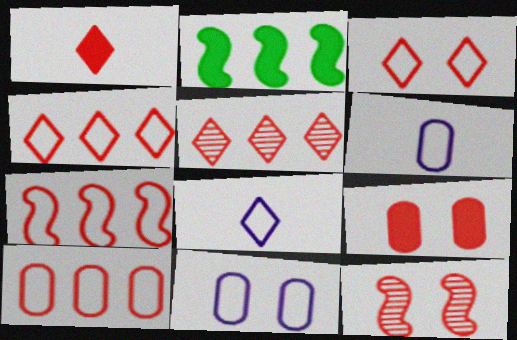[[1, 3, 5], 
[1, 10, 12], 
[3, 9, 12], 
[4, 7, 10]]